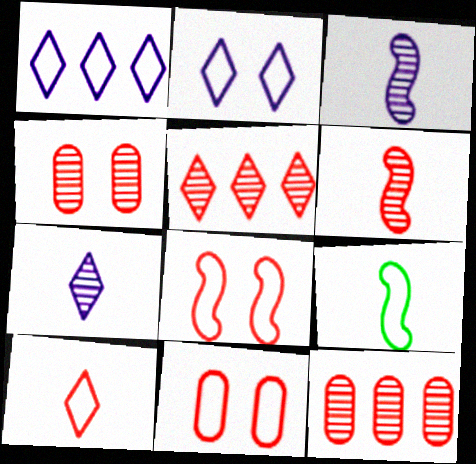[[1, 9, 11], 
[4, 5, 6]]